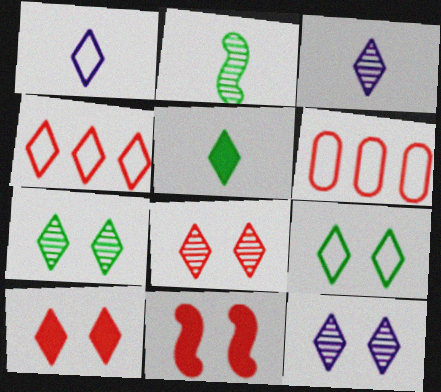[[1, 4, 9], 
[4, 5, 12], 
[7, 8, 12], 
[9, 10, 12]]